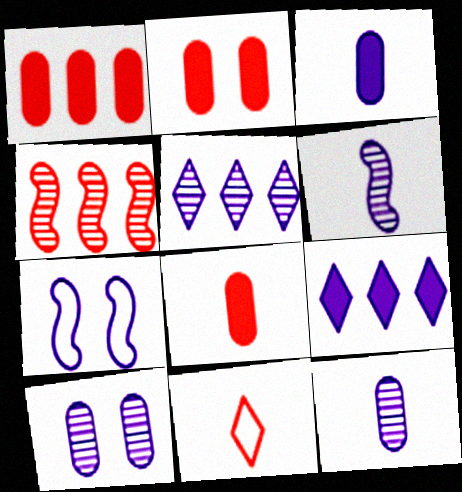[[1, 2, 8], 
[2, 4, 11], 
[3, 5, 7], 
[5, 6, 10], 
[7, 9, 12]]